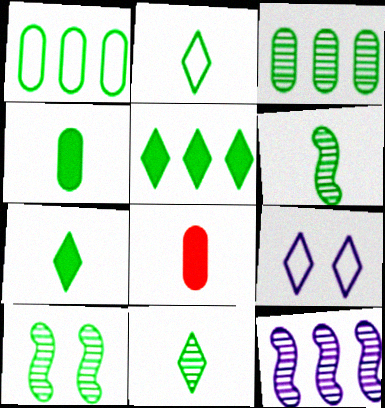[[1, 7, 10], 
[2, 4, 6], 
[2, 7, 11], 
[3, 10, 11]]